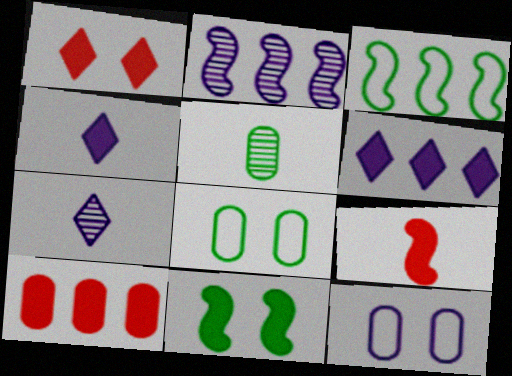[[1, 9, 10], 
[2, 4, 12], 
[4, 10, 11], 
[5, 10, 12]]